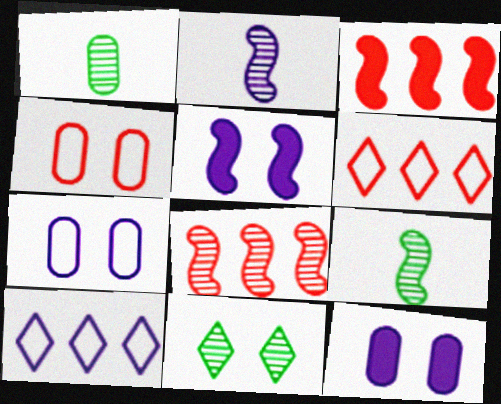[[1, 5, 6], 
[2, 10, 12], 
[4, 5, 11], 
[6, 9, 12]]